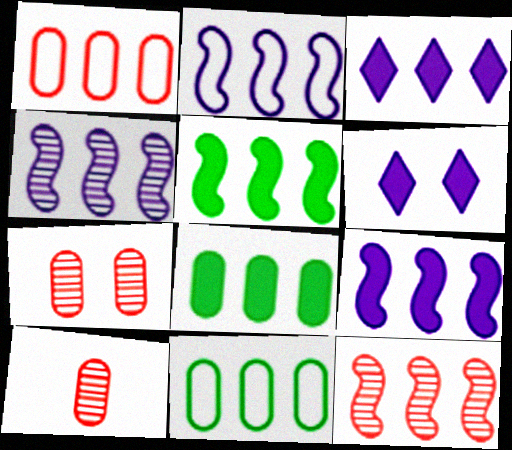[[2, 4, 9], 
[2, 5, 12], 
[3, 11, 12]]